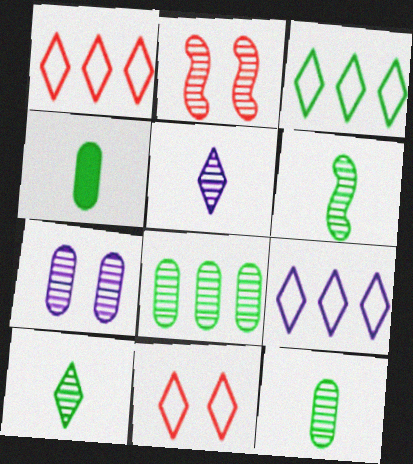[[1, 3, 9], 
[2, 4, 9], 
[2, 5, 8], 
[6, 10, 12]]